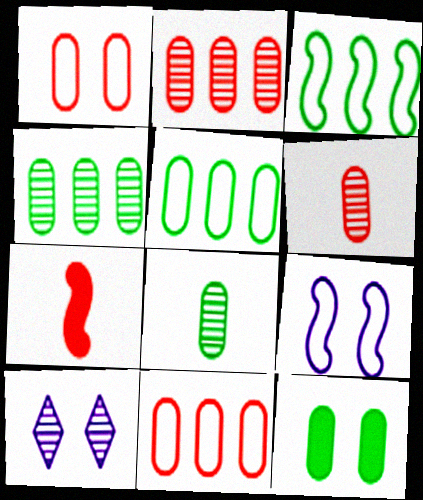[[5, 7, 10], 
[5, 8, 12]]